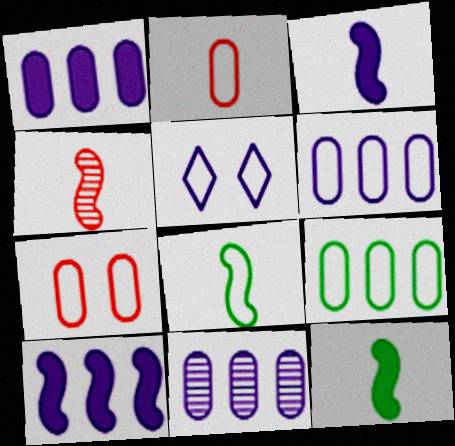[[1, 6, 11], 
[3, 4, 8], 
[3, 5, 11]]